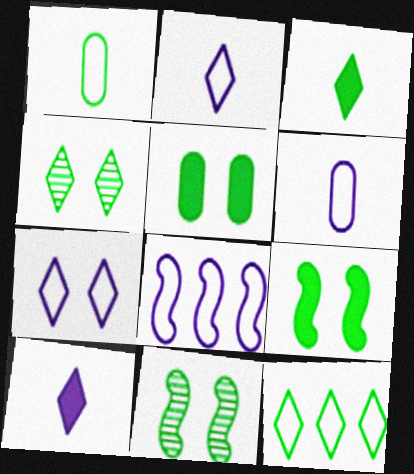[[3, 4, 12], 
[6, 7, 8]]